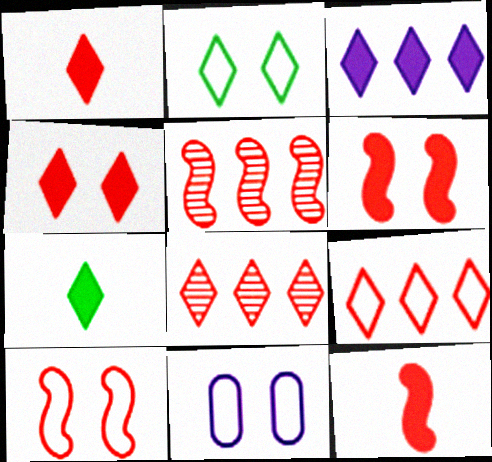[[2, 10, 11], 
[3, 4, 7], 
[5, 7, 11], 
[5, 10, 12]]